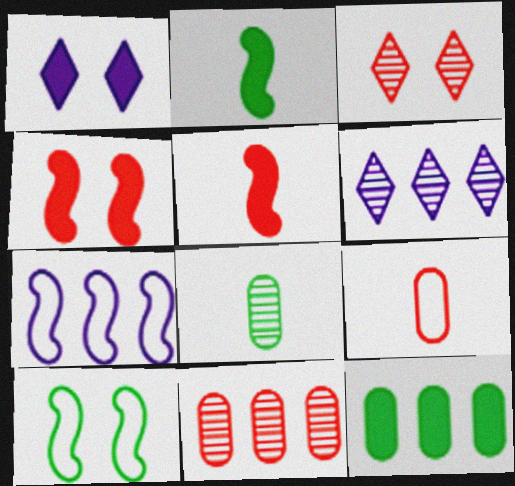[[1, 5, 12]]